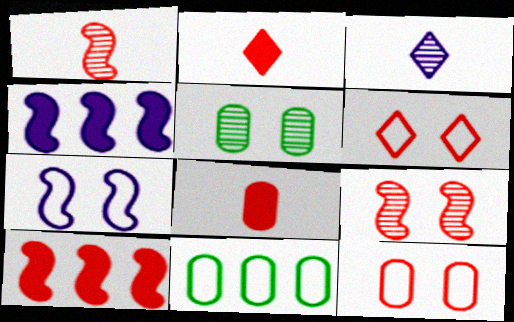[]